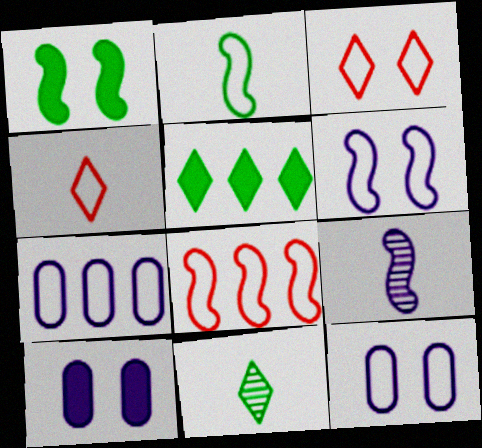[[1, 8, 9], 
[2, 3, 7], 
[2, 6, 8], 
[8, 10, 11]]